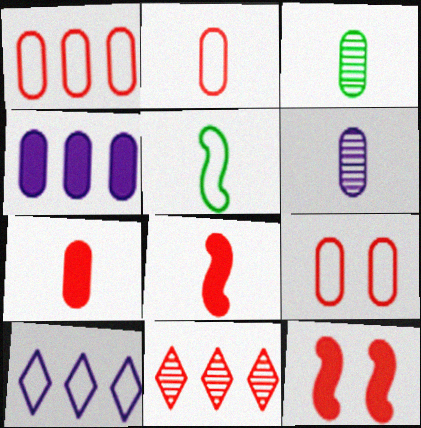[[1, 2, 9], 
[2, 11, 12], 
[3, 4, 9], 
[3, 10, 12], 
[5, 9, 10], 
[8, 9, 11]]